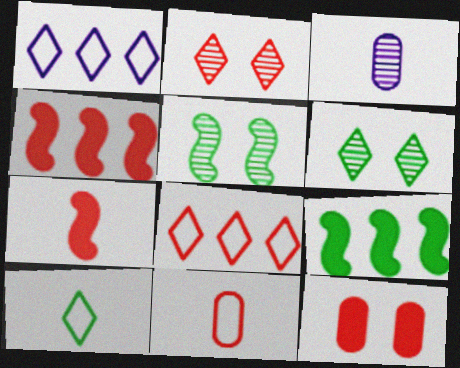[[2, 4, 11], 
[3, 7, 10]]